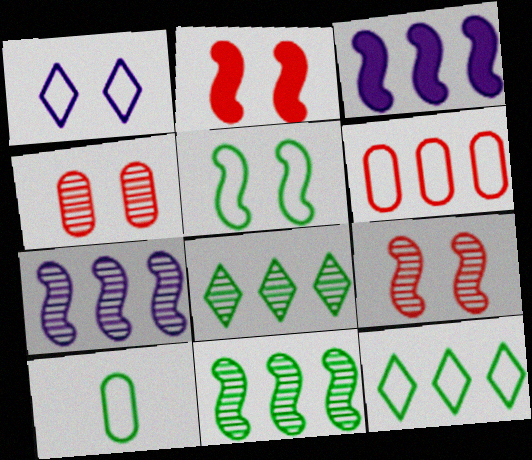[[3, 6, 8], 
[5, 10, 12]]